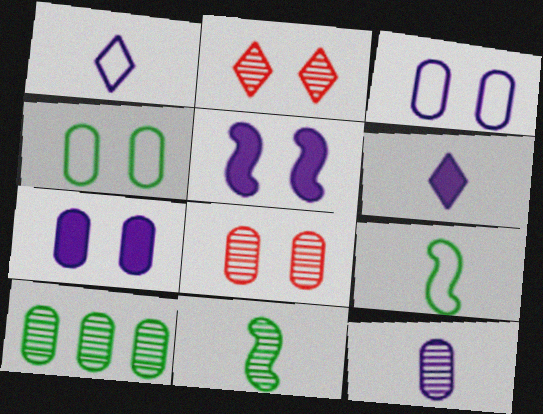[[2, 4, 5], 
[4, 7, 8], 
[8, 10, 12]]